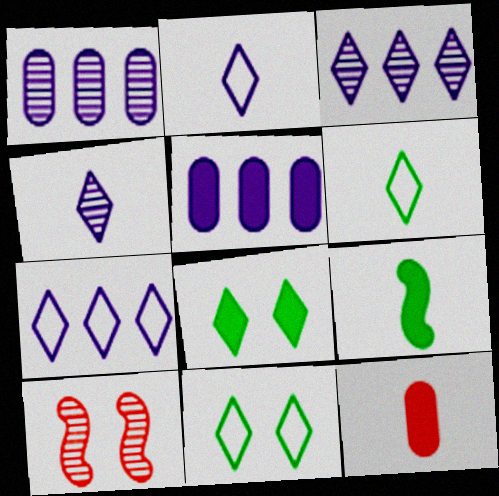[[5, 6, 10]]